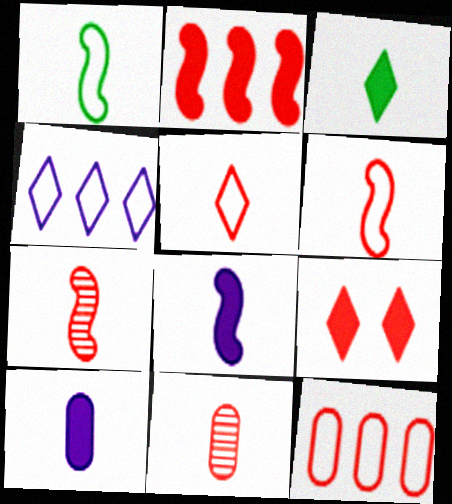[[1, 7, 8], 
[7, 9, 12]]